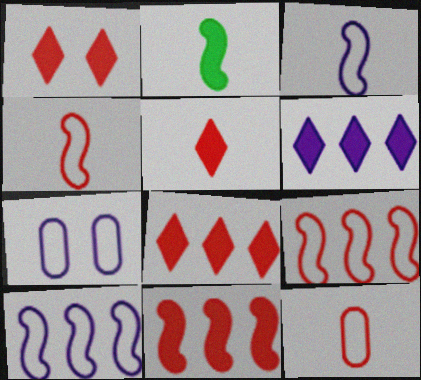[[1, 5, 8]]